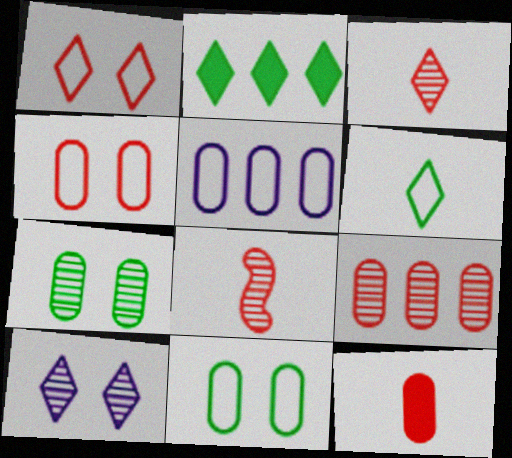[[4, 9, 12], 
[5, 7, 12]]